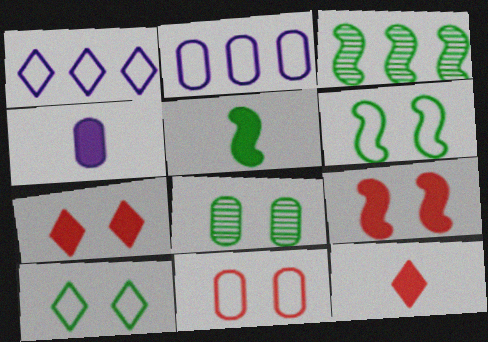[[3, 5, 6], 
[4, 5, 12]]